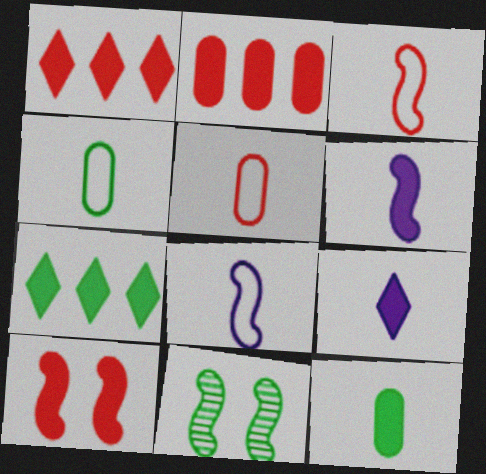[[4, 7, 11]]